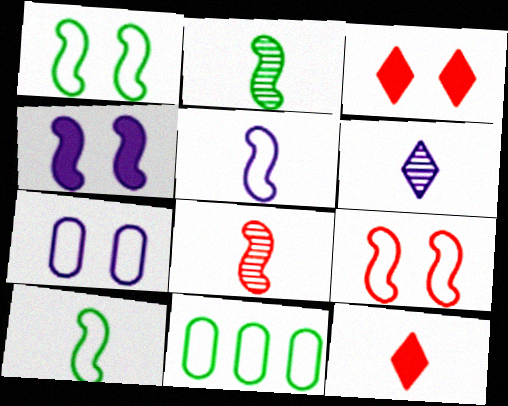[]